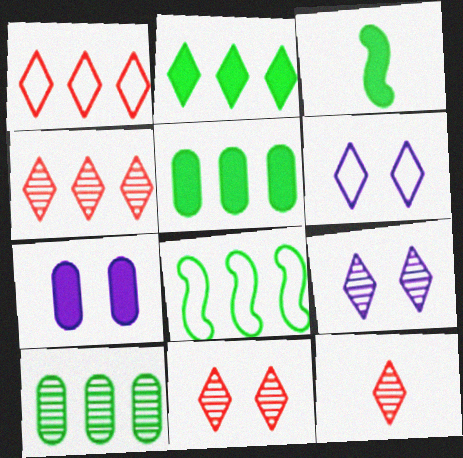[[2, 6, 12], 
[2, 8, 10], 
[4, 11, 12], 
[7, 8, 12]]